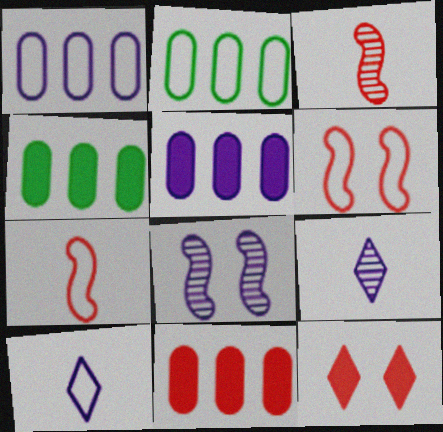[[2, 6, 10], 
[4, 5, 11], 
[4, 6, 9], 
[5, 8, 10]]